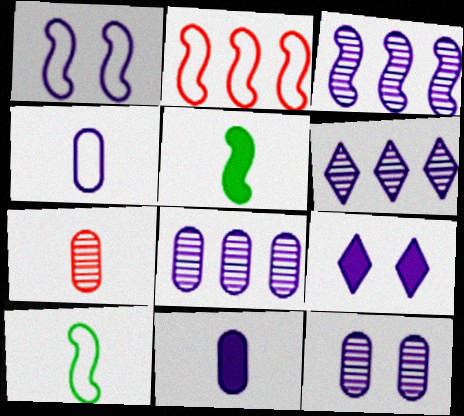[[1, 2, 10], 
[1, 6, 11], 
[1, 9, 12], 
[3, 4, 9], 
[3, 6, 8]]